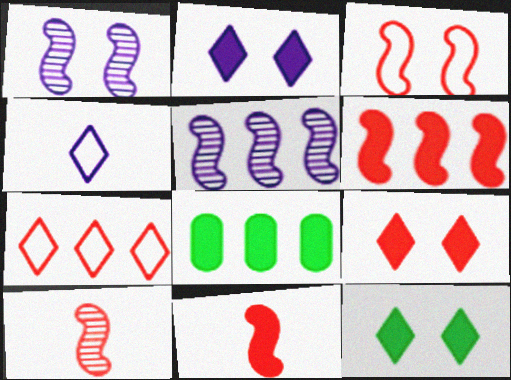[[2, 8, 11], 
[2, 9, 12], 
[3, 6, 10], 
[5, 7, 8]]